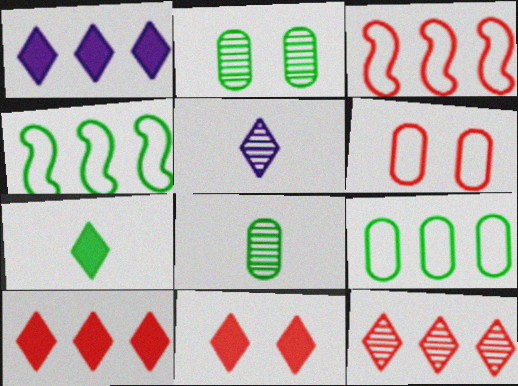[[1, 7, 11], 
[2, 4, 7]]